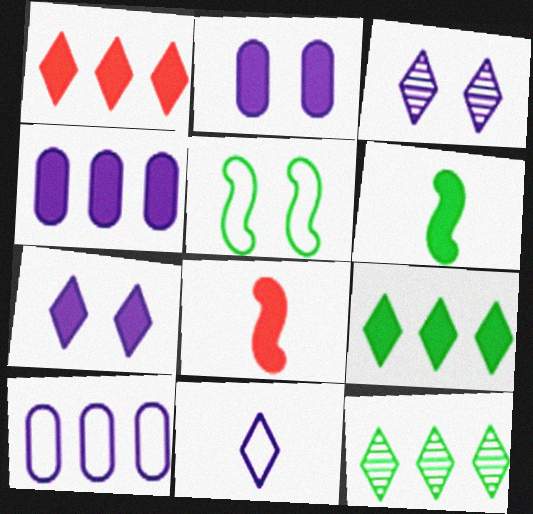[[1, 2, 6], 
[2, 8, 9]]